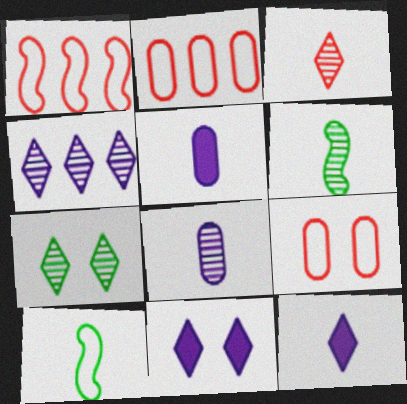[[1, 5, 7], 
[2, 6, 11], 
[3, 4, 7], 
[3, 5, 10], 
[3, 6, 8]]